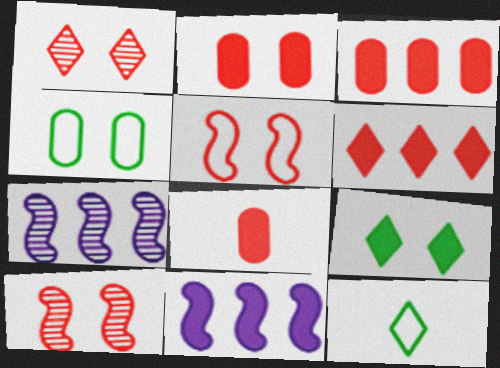[[1, 2, 5], 
[2, 3, 8], 
[2, 7, 12], 
[8, 9, 11]]